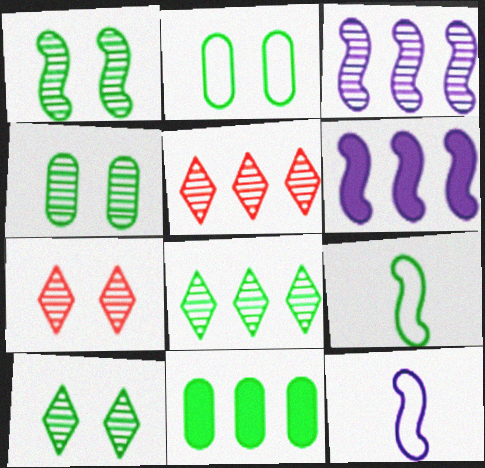[[1, 4, 10], 
[7, 11, 12], 
[9, 10, 11]]